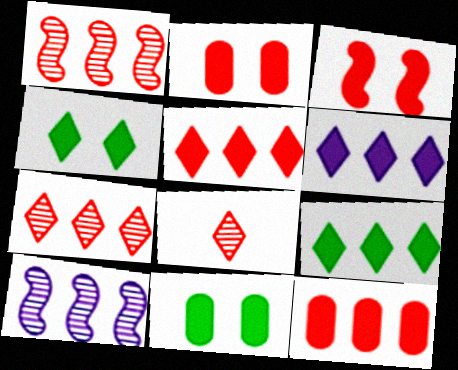[[5, 6, 9]]